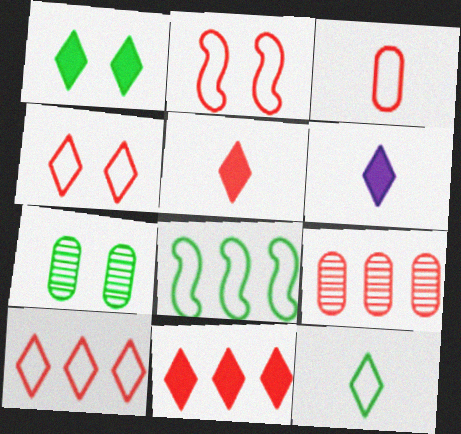[[1, 6, 11], 
[2, 3, 10], 
[2, 5, 9]]